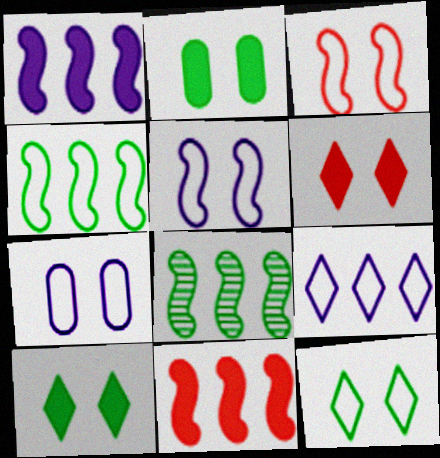[[3, 7, 12]]